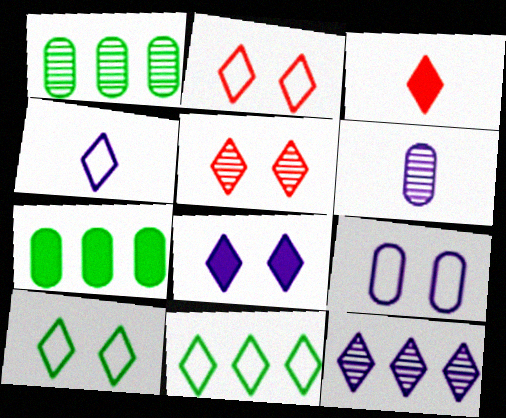[[2, 4, 11], 
[3, 10, 12], 
[4, 8, 12], 
[5, 8, 10]]